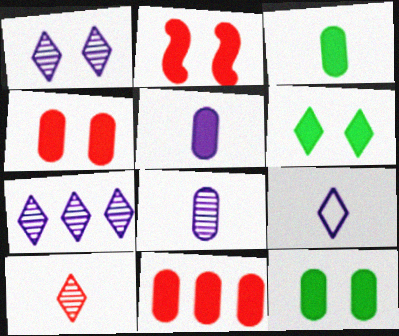[[5, 11, 12]]